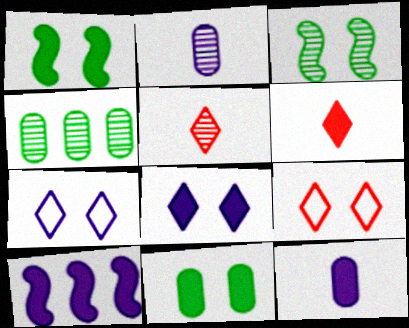[[2, 7, 10], 
[6, 10, 11], 
[8, 10, 12]]